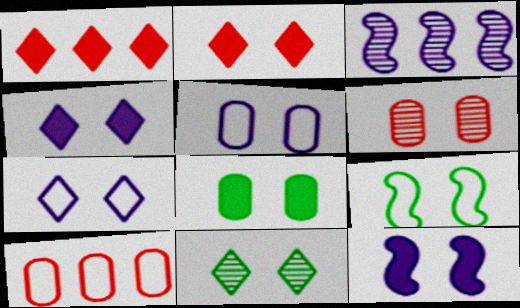[[2, 7, 11], 
[2, 8, 12], 
[4, 6, 9], 
[5, 6, 8], 
[8, 9, 11]]